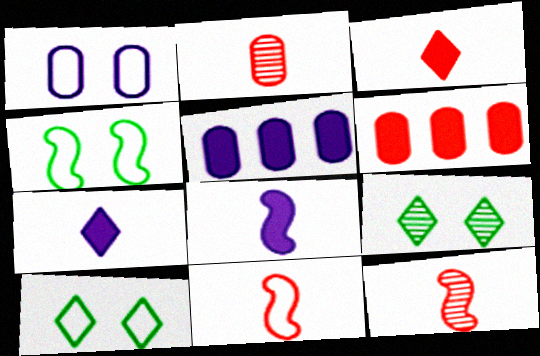[[2, 3, 11], 
[5, 9, 11], 
[5, 10, 12]]